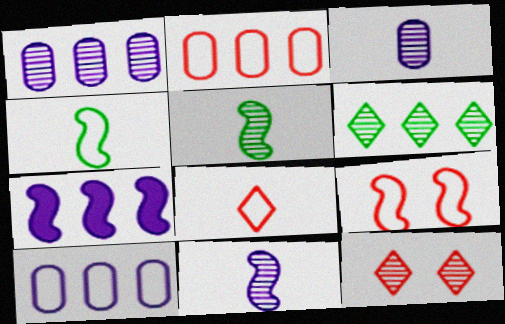[[1, 5, 12], 
[2, 6, 7], 
[2, 8, 9], 
[5, 7, 9]]